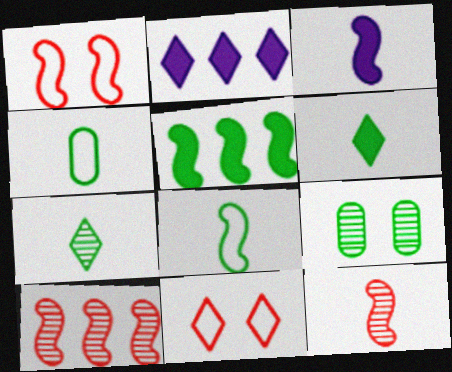[[2, 7, 11], 
[3, 8, 12]]